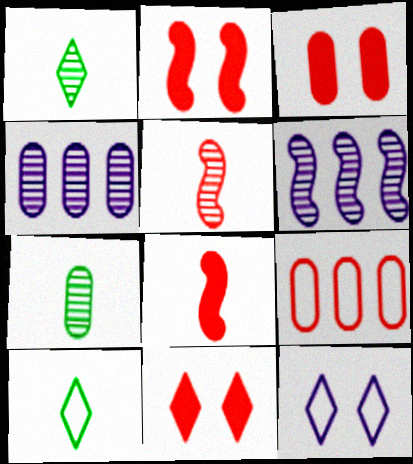[[2, 3, 11], 
[2, 4, 10], 
[3, 6, 10], 
[5, 9, 11]]